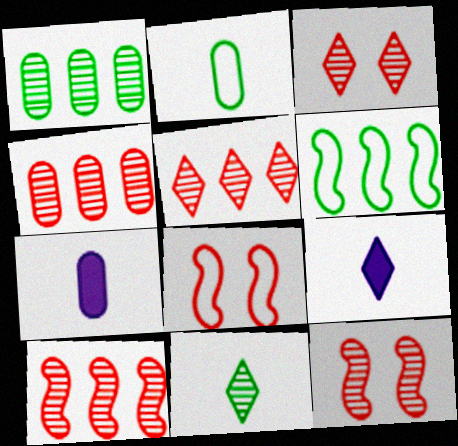[[1, 8, 9], 
[3, 6, 7], 
[4, 5, 10]]